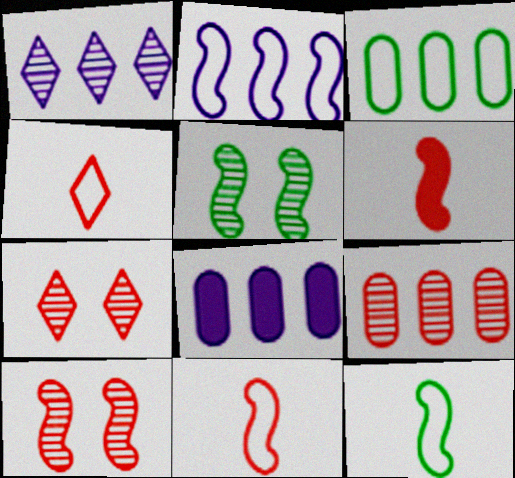[[1, 2, 8], 
[2, 5, 6], 
[3, 8, 9], 
[4, 5, 8], 
[7, 8, 12]]